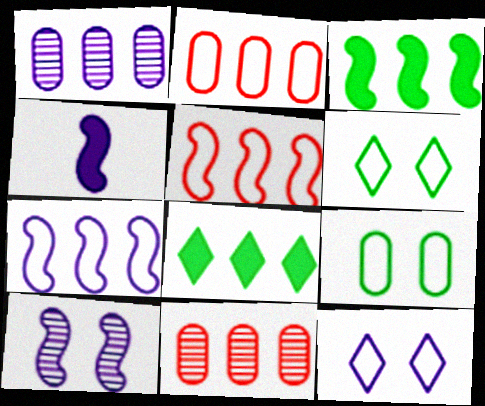[[1, 4, 12], 
[1, 5, 8], 
[4, 6, 11], 
[4, 7, 10], 
[7, 8, 11]]